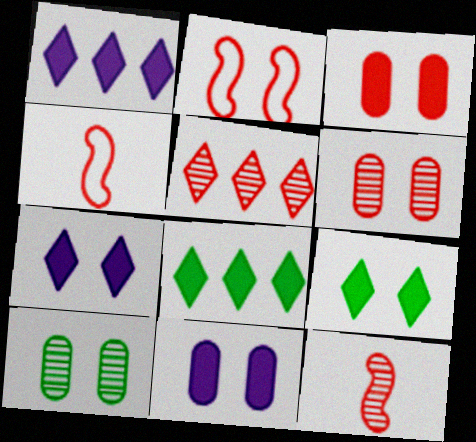[[1, 4, 10], 
[2, 7, 10], 
[3, 4, 5], 
[5, 6, 12]]